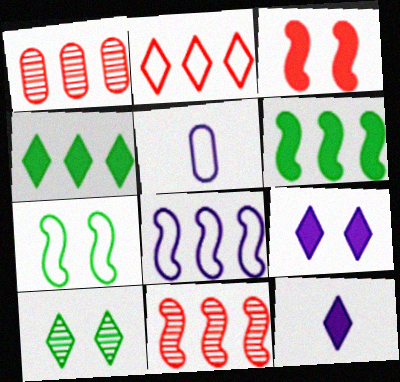[[1, 4, 8], 
[1, 7, 12], 
[2, 5, 7], 
[2, 10, 12], 
[6, 8, 11]]